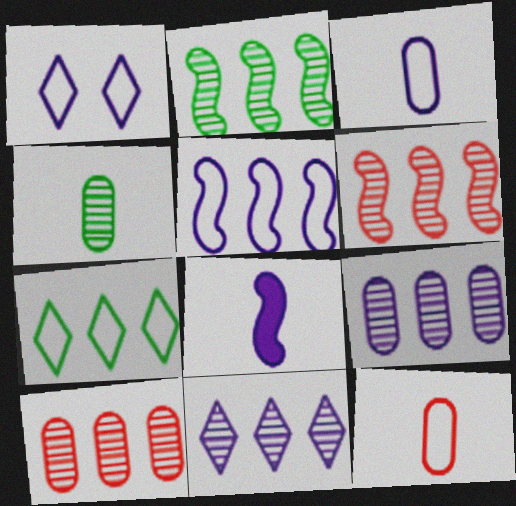[[1, 3, 5], 
[1, 8, 9], 
[2, 10, 11]]